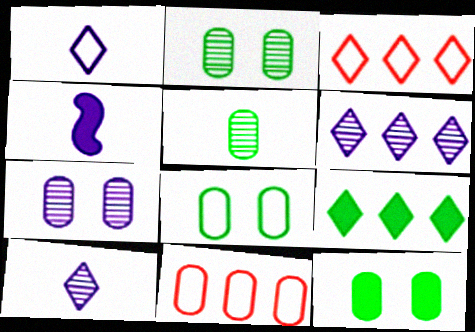[[2, 3, 4], 
[2, 8, 12], 
[3, 6, 9]]